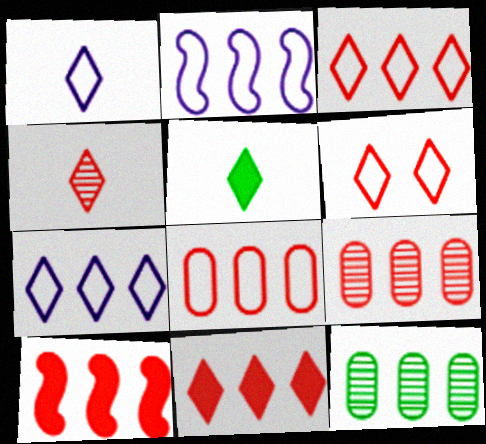[[1, 4, 5], 
[2, 11, 12], 
[3, 9, 10], 
[4, 6, 11], 
[7, 10, 12]]